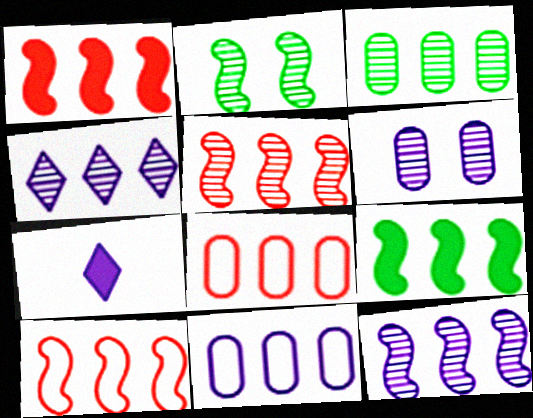[[1, 5, 10], 
[2, 7, 8], 
[3, 4, 5], 
[4, 8, 9], 
[9, 10, 12]]